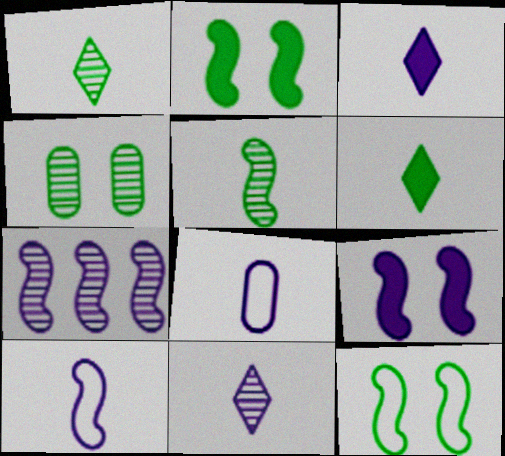[[7, 9, 10]]